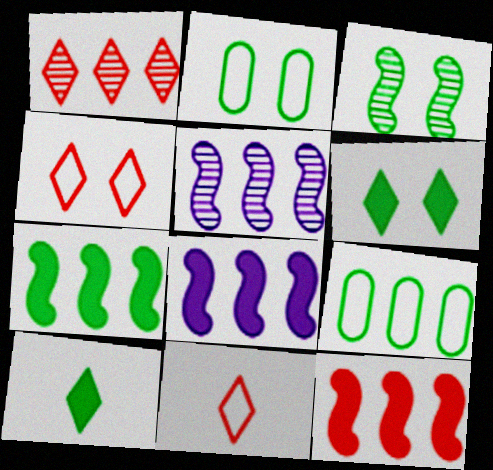[[1, 8, 9], 
[2, 3, 6], 
[3, 9, 10], 
[7, 8, 12]]